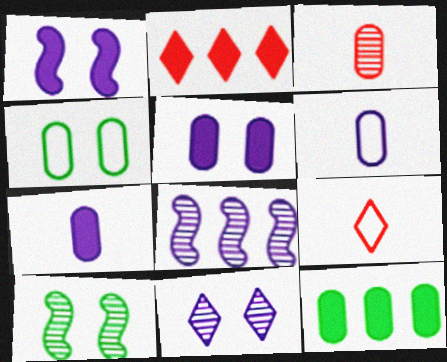[[2, 6, 10]]